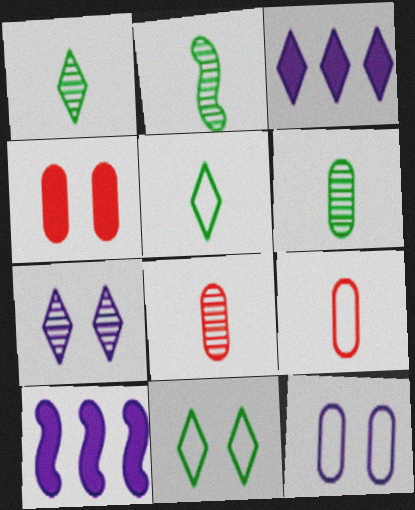[[1, 2, 6], 
[8, 10, 11]]